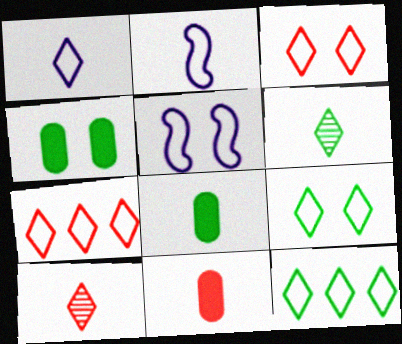[[1, 3, 12], 
[1, 7, 9], 
[2, 6, 11], 
[2, 8, 10]]